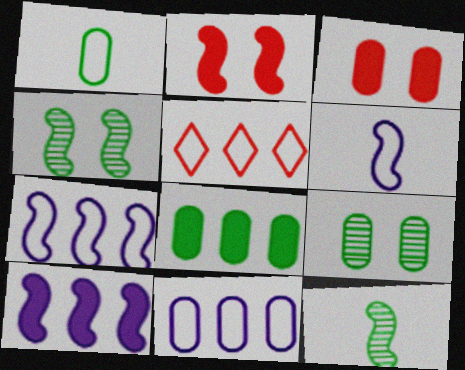[[1, 8, 9], 
[2, 7, 12]]